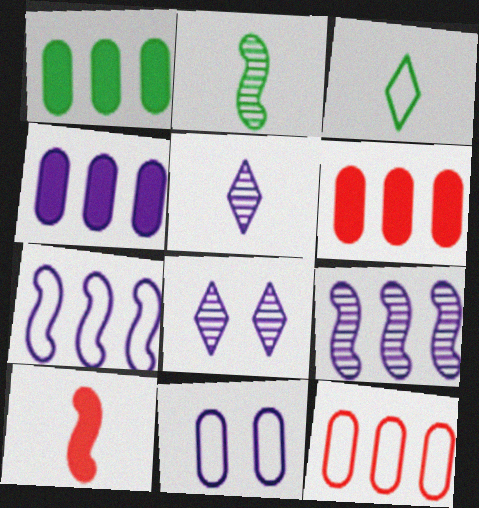[[1, 4, 6]]